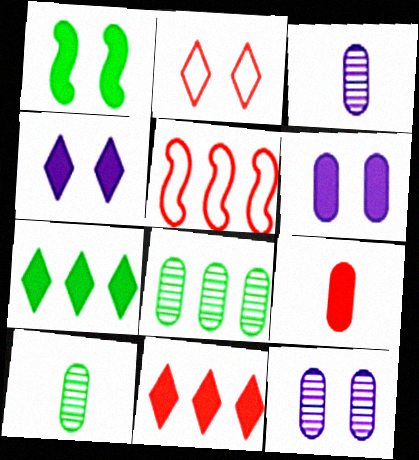[[1, 2, 12], 
[4, 5, 10]]